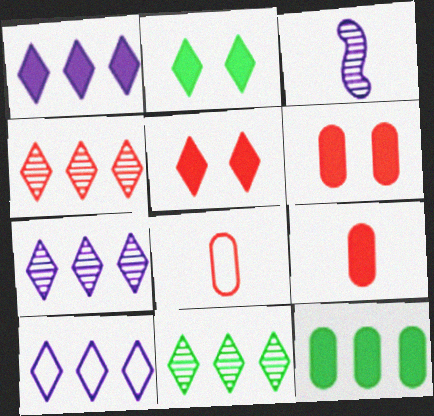[[1, 7, 10], 
[4, 7, 11]]